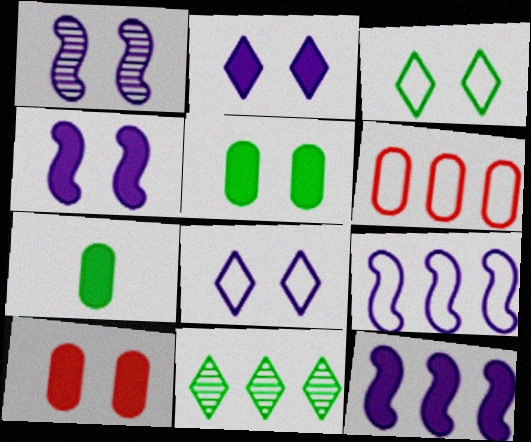[[1, 3, 10], 
[6, 11, 12]]